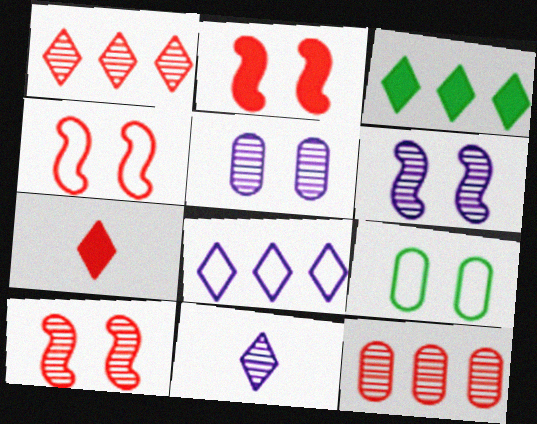[[1, 3, 8], 
[2, 4, 10], 
[4, 7, 12]]